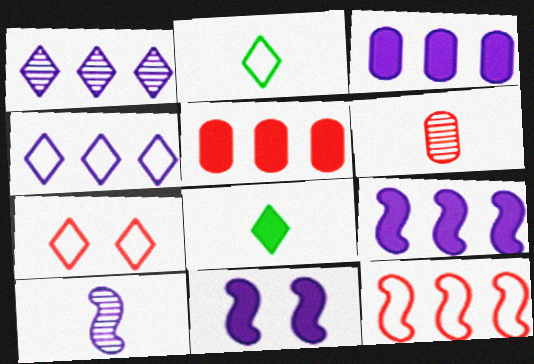[[1, 7, 8], 
[2, 4, 7], 
[5, 8, 11]]